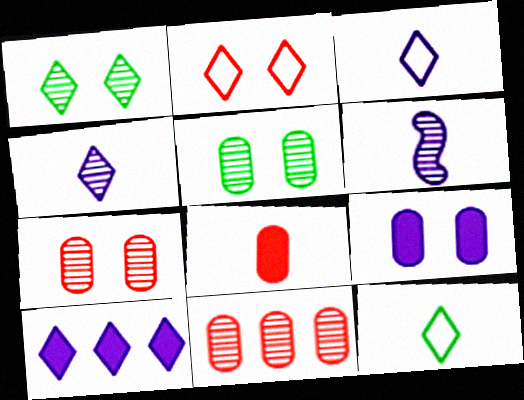[[1, 6, 11], 
[6, 8, 12]]